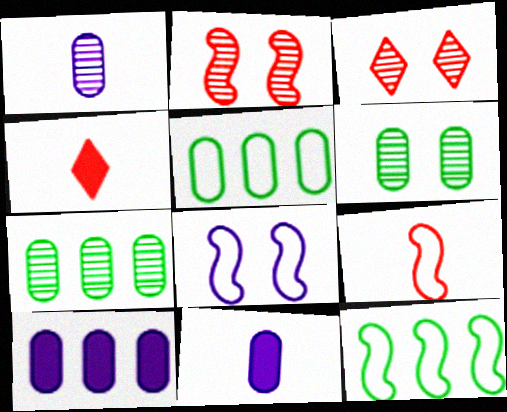[[3, 11, 12], 
[4, 7, 8], 
[8, 9, 12]]